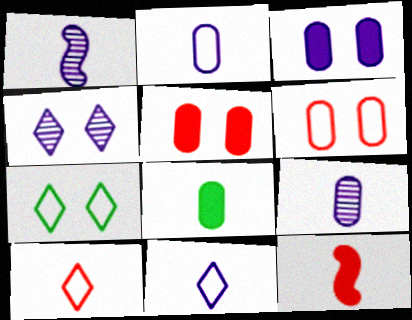[[1, 8, 10]]